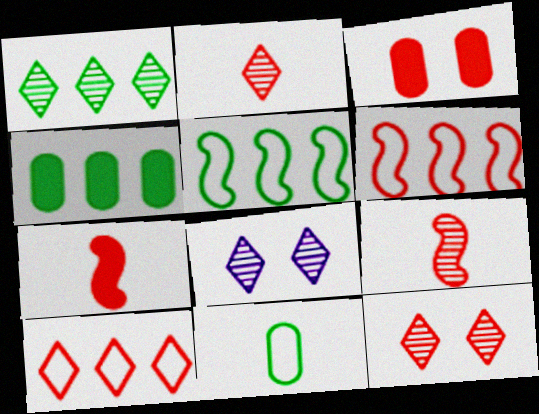[[1, 2, 8], 
[1, 4, 5], 
[2, 3, 6], 
[3, 9, 10]]